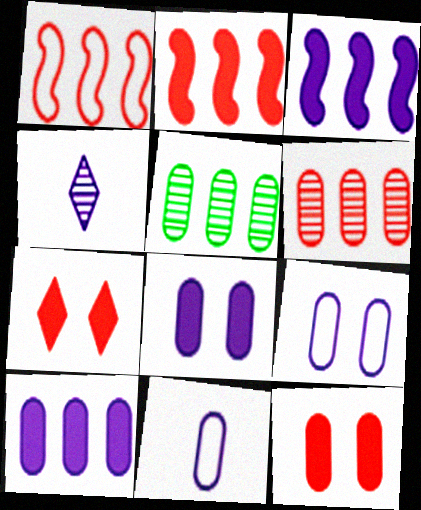[[3, 4, 9], 
[5, 11, 12]]